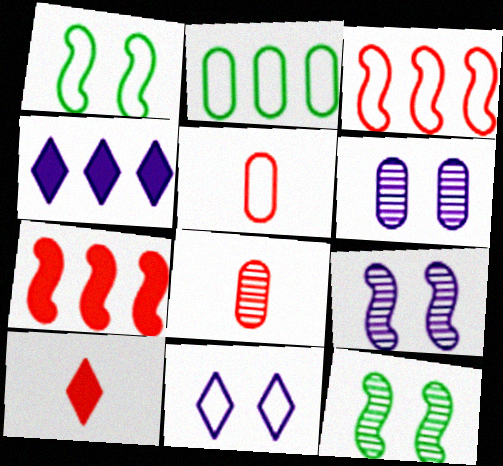[[1, 4, 8], 
[2, 9, 10], 
[4, 5, 12]]